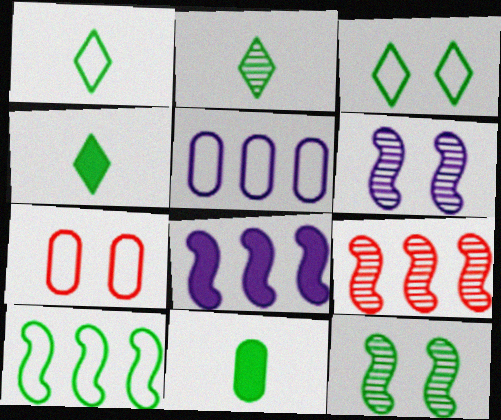[[1, 2, 4], 
[2, 7, 8], 
[8, 9, 10]]